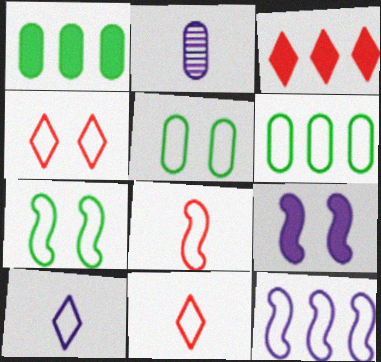[[2, 3, 7], 
[5, 11, 12], 
[7, 8, 12]]